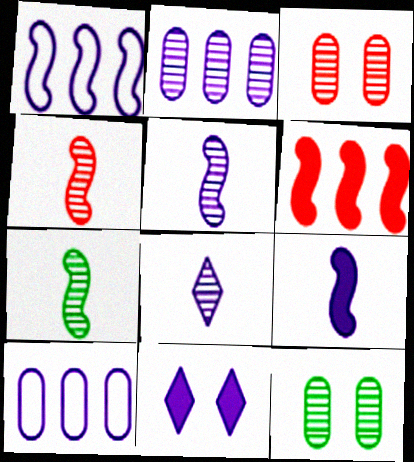[[4, 5, 7], 
[5, 10, 11]]